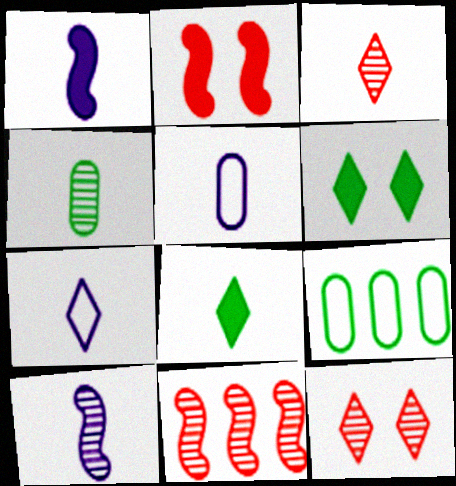[[1, 9, 12], 
[3, 4, 10], 
[3, 7, 8], 
[5, 6, 11]]